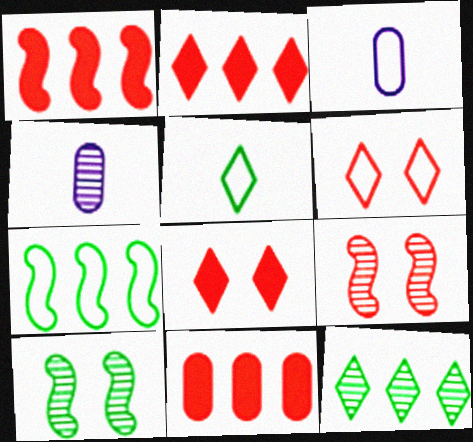[[1, 2, 11], 
[2, 3, 10], 
[3, 6, 7], 
[4, 7, 8], 
[4, 9, 12]]